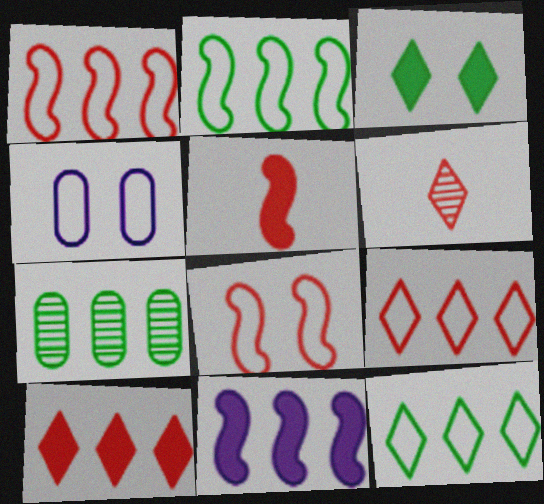[[7, 9, 11]]